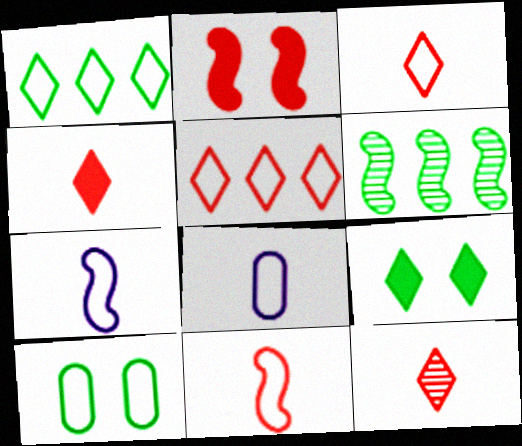[[2, 6, 7], 
[3, 4, 12], 
[5, 7, 10]]